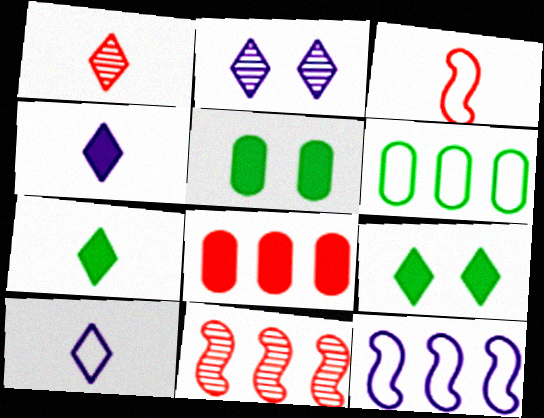[[1, 5, 12], 
[1, 7, 10], 
[5, 10, 11]]